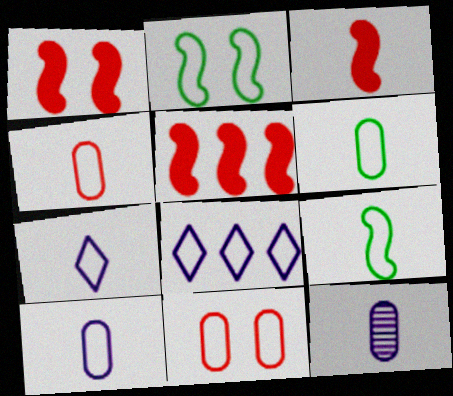[[1, 3, 5], 
[2, 4, 8], 
[4, 6, 10], 
[4, 7, 9], 
[8, 9, 11]]